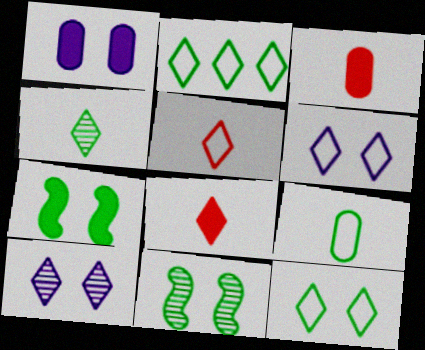[[2, 5, 6], 
[2, 8, 10]]